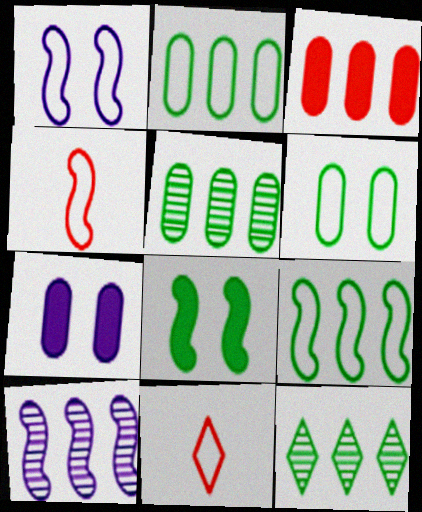[[1, 2, 11], 
[1, 4, 9], 
[4, 7, 12], 
[4, 8, 10]]